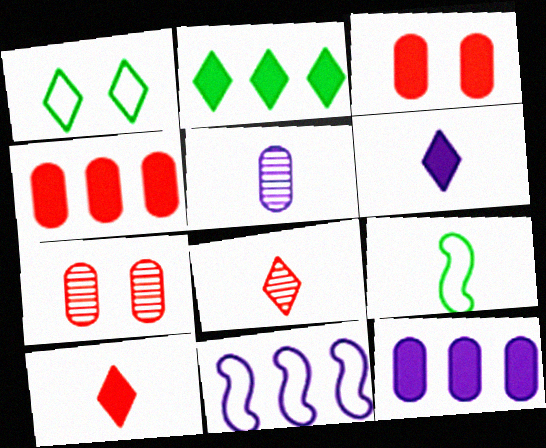[[5, 9, 10]]